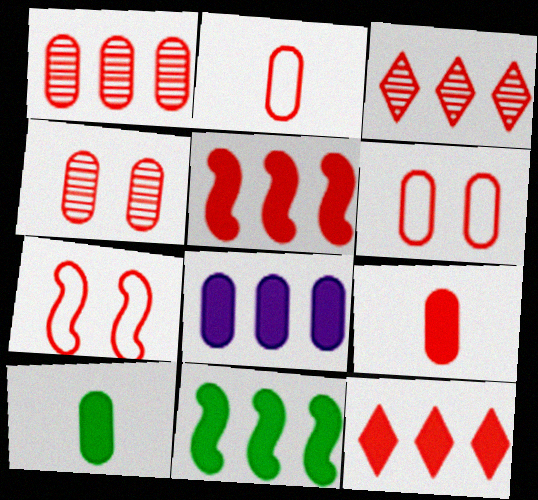[[1, 6, 9], 
[3, 7, 9], 
[8, 11, 12]]